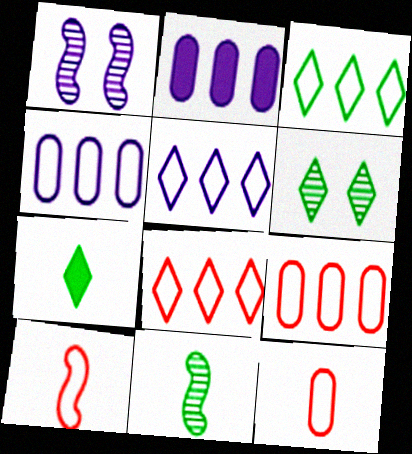[[1, 7, 9], 
[2, 6, 10], 
[3, 5, 8], 
[3, 6, 7]]